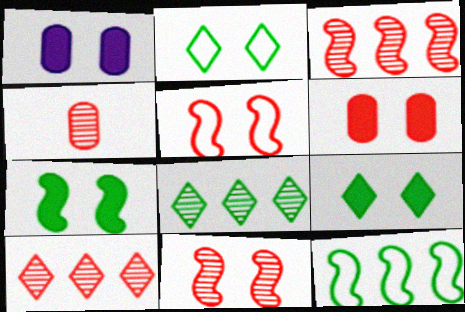[[1, 2, 11], 
[4, 10, 11]]